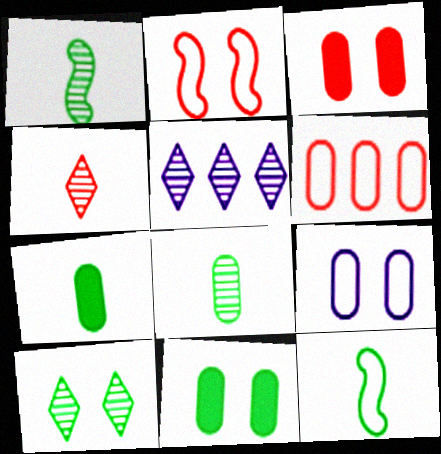[[2, 5, 7], 
[3, 5, 12], 
[4, 5, 10]]